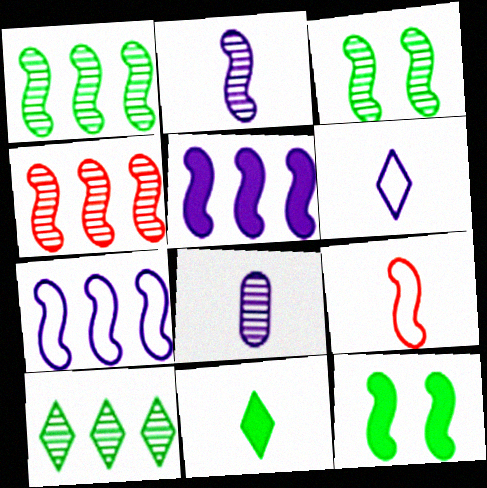[[2, 3, 4], 
[3, 5, 9], 
[8, 9, 11]]